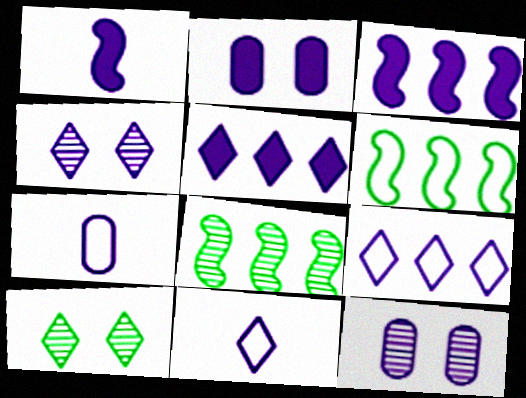[[1, 2, 5], 
[1, 9, 12], 
[3, 4, 7], 
[3, 11, 12], 
[4, 5, 11]]